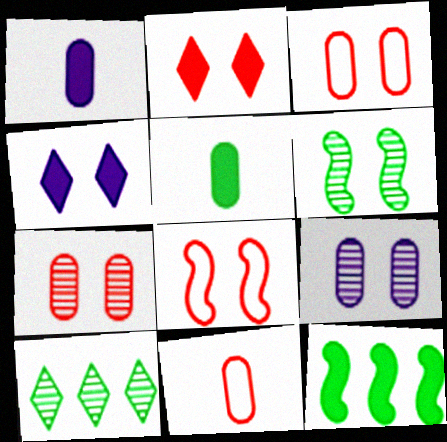[[1, 2, 12], 
[1, 8, 10], 
[2, 7, 8], 
[3, 4, 6]]